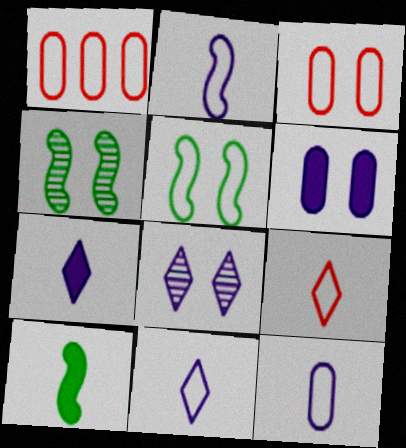[[1, 4, 7], 
[1, 5, 11], 
[1, 8, 10], 
[2, 11, 12]]